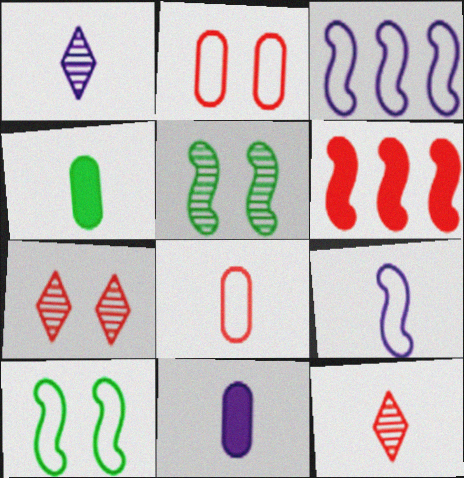[[1, 9, 11], 
[2, 6, 12], 
[3, 4, 7], 
[4, 9, 12], 
[5, 6, 9], 
[6, 7, 8]]